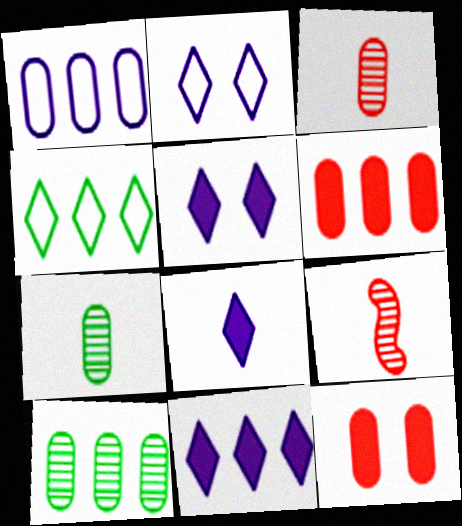[[1, 6, 10], 
[1, 7, 12], 
[5, 8, 11]]